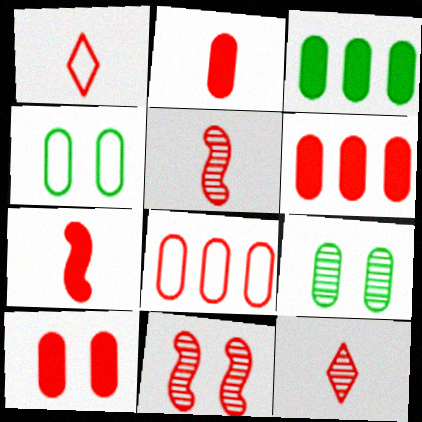[[1, 2, 5], 
[1, 6, 11], 
[2, 6, 10]]